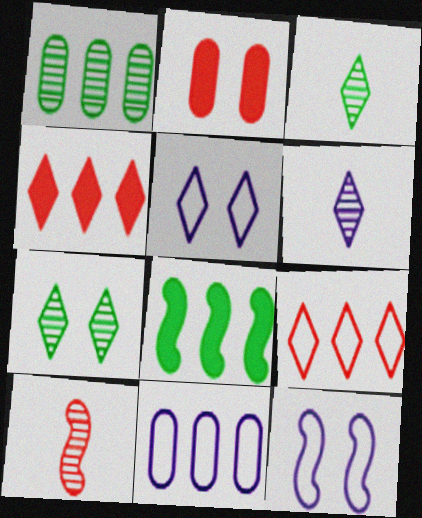[[2, 7, 12], 
[2, 9, 10], 
[3, 4, 5], 
[8, 10, 12]]